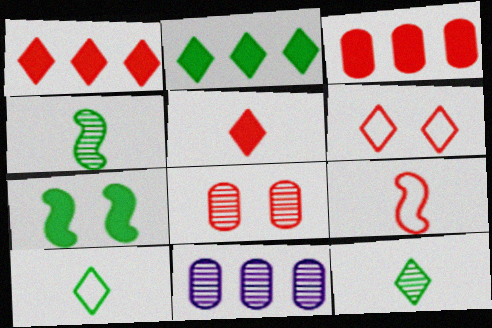[[1, 8, 9]]